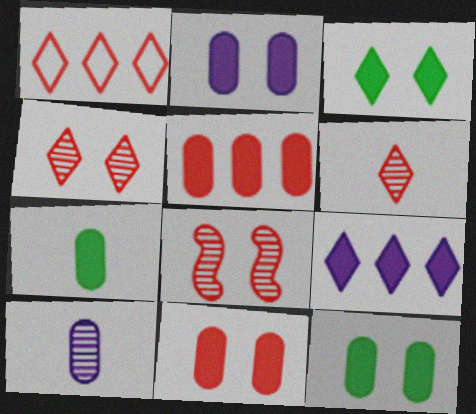[[2, 5, 7], 
[2, 11, 12]]